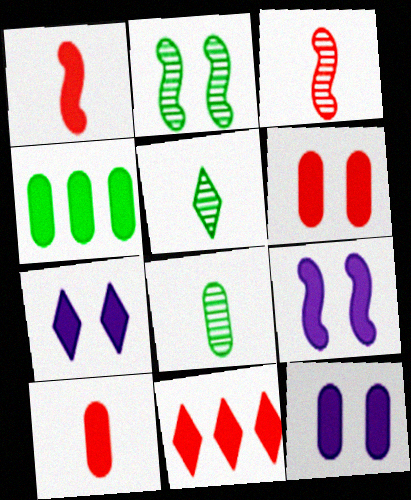[[1, 4, 7], 
[1, 6, 11], 
[4, 10, 12], 
[7, 9, 12]]